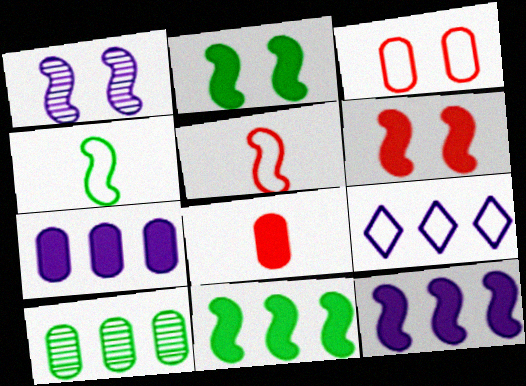[[1, 5, 11], 
[3, 4, 9]]